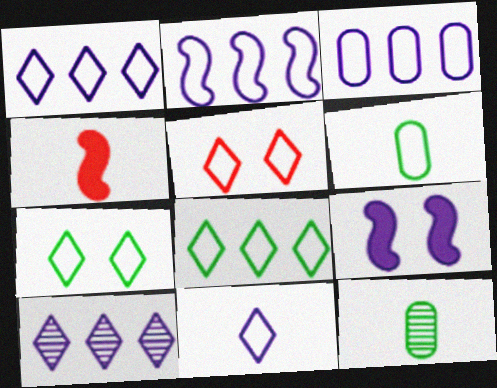[[1, 2, 3], 
[2, 5, 6], 
[4, 11, 12], 
[5, 8, 11]]